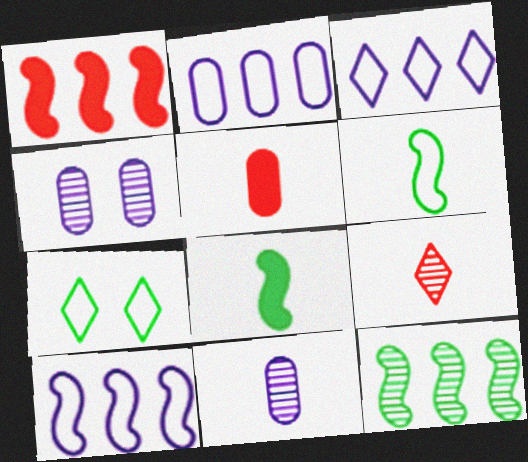[[1, 7, 11], 
[1, 10, 12], 
[2, 3, 10], 
[4, 9, 12]]